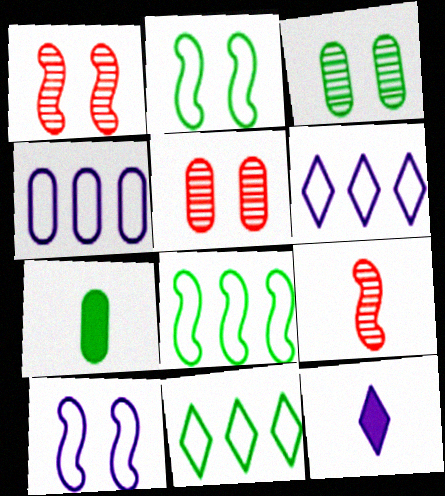[[1, 6, 7], 
[4, 5, 7], 
[5, 8, 12]]